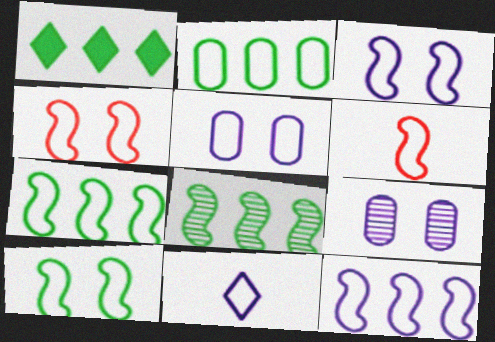[[1, 2, 8], 
[1, 6, 9], 
[2, 4, 11], 
[3, 4, 10], 
[3, 6, 7], 
[5, 11, 12], 
[6, 10, 12]]